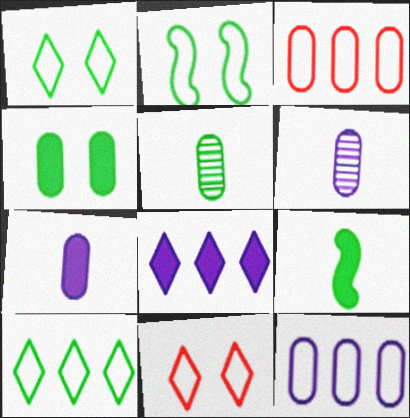[[3, 4, 6]]